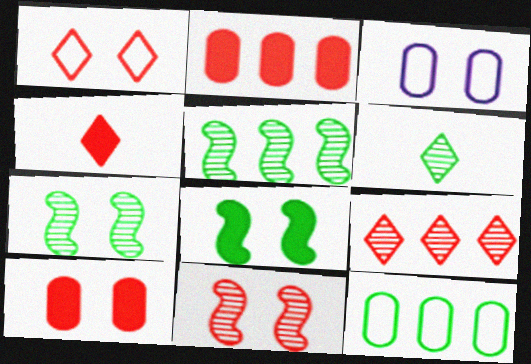[[1, 4, 9], 
[1, 10, 11], 
[3, 4, 5], 
[6, 8, 12]]